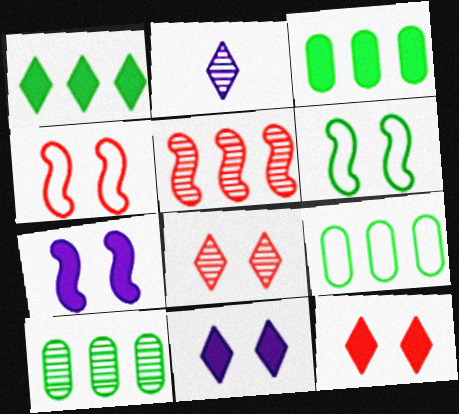[[2, 3, 4], 
[3, 9, 10]]